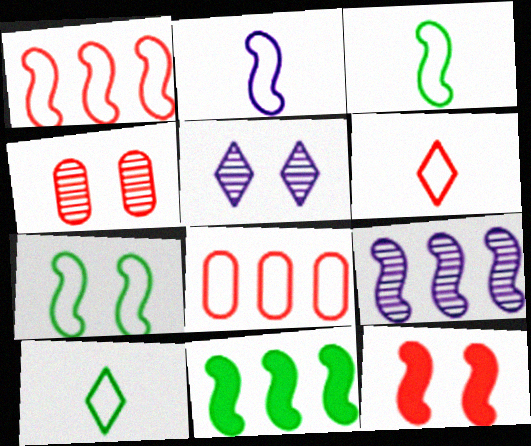[[1, 2, 7], 
[1, 9, 11], 
[3, 9, 12]]